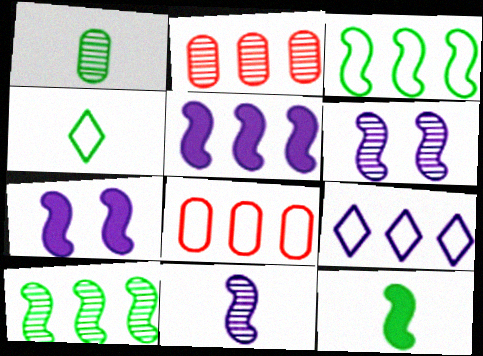[[1, 4, 12], 
[2, 4, 7], 
[3, 8, 9]]